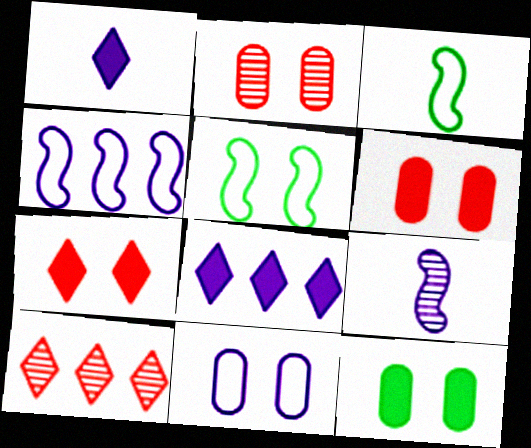[[2, 3, 8], 
[2, 11, 12], 
[8, 9, 11]]